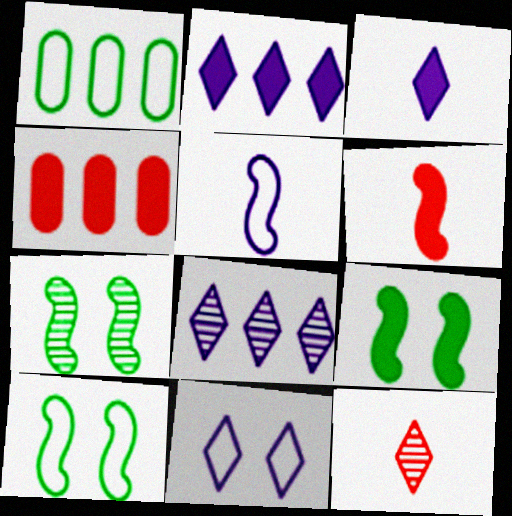[[3, 4, 9], 
[3, 8, 11], 
[7, 9, 10]]